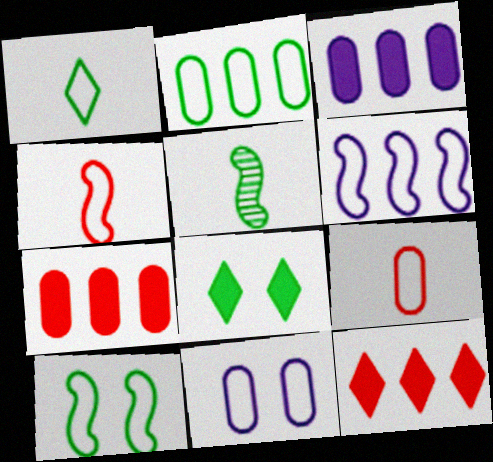[[1, 2, 10], 
[2, 5, 8], 
[2, 9, 11], 
[4, 6, 10], 
[5, 11, 12]]